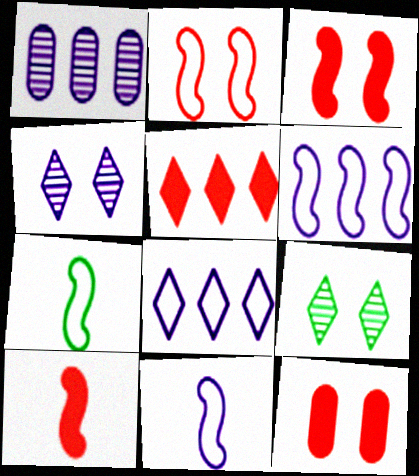[[2, 6, 7], 
[5, 10, 12]]